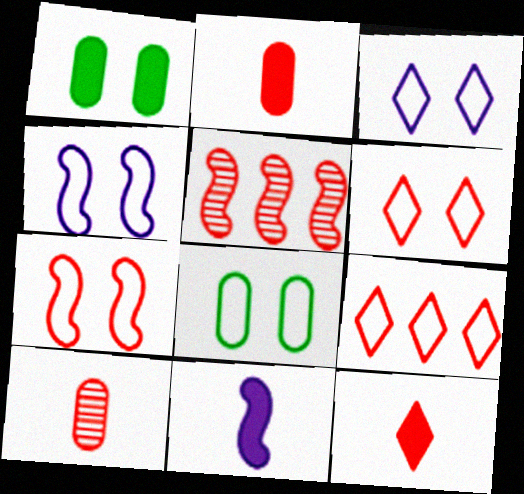[[2, 5, 6], 
[3, 7, 8], 
[4, 6, 8]]